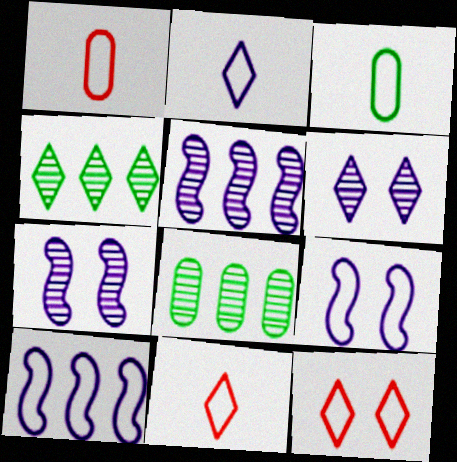[[3, 10, 12]]